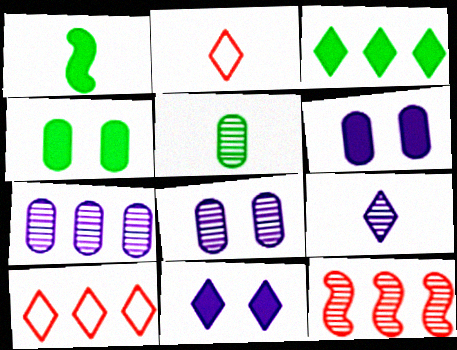[[1, 3, 4], 
[1, 8, 10]]